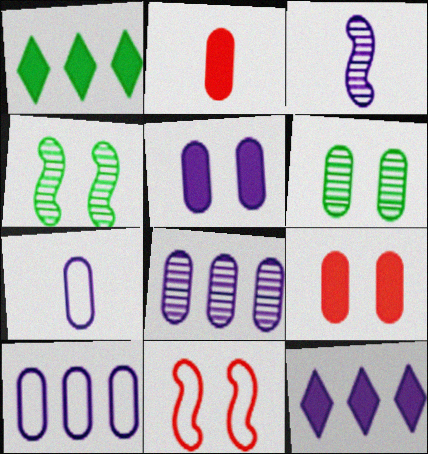[[2, 6, 10], 
[5, 7, 8]]